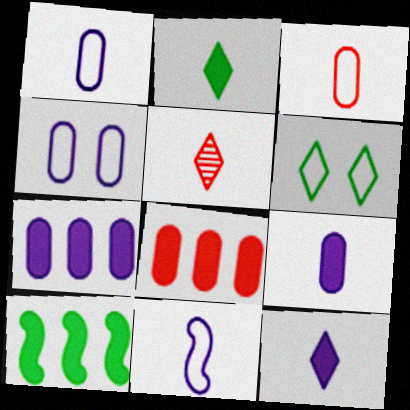[[4, 5, 10]]